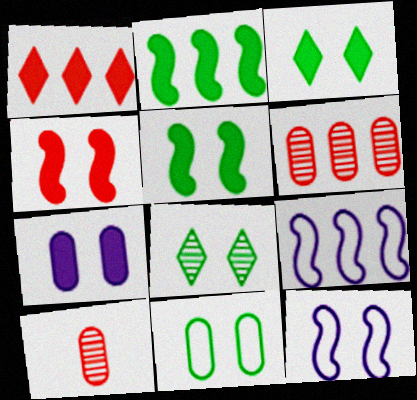[[3, 4, 7], 
[3, 9, 10], 
[5, 8, 11]]